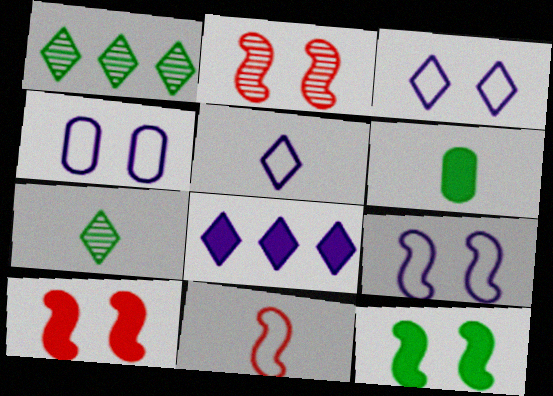[[2, 9, 12], 
[3, 4, 9], 
[6, 8, 10]]